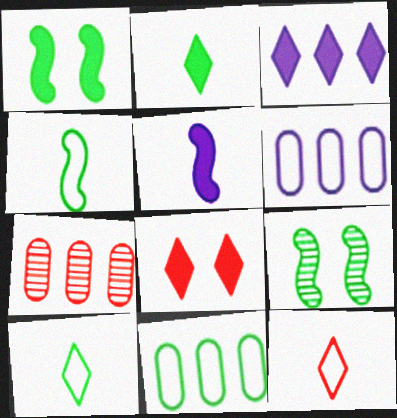[[2, 3, 8], 
[2, 9, 11]]